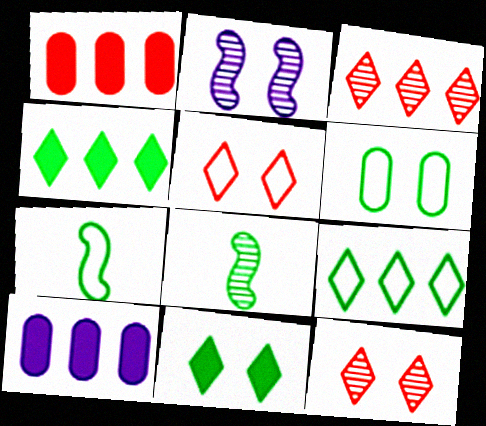[[4, 6, 8], 
[5, 8, 10], 
[6, 7, 9], 
[7, 10, 12]]